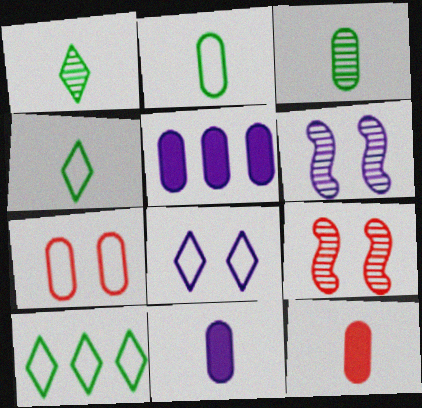[[3, 5, 7], 
[4, 5, 9], 
[6, 10, 12], 
[9, 10, 11]]